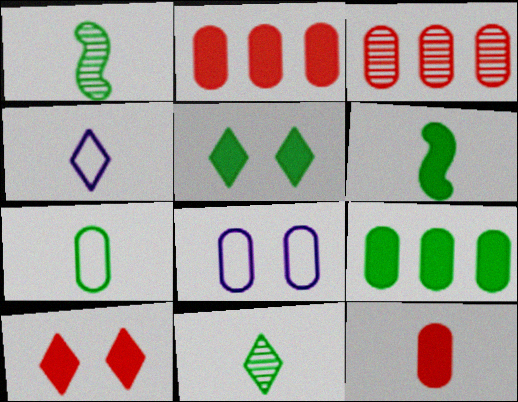[[1, 4, 12], 
[5, 6, 9], 
[6, 7, 11]]